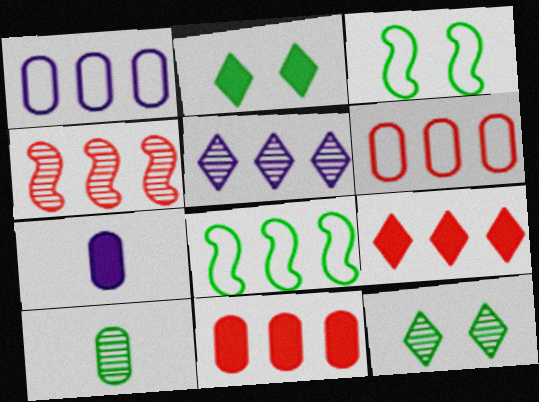[[2, 8, 10], 
[4, 6, 9], 
[5, 8, 11]]